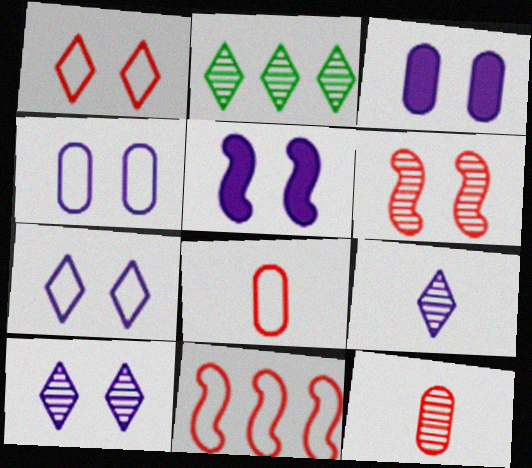[[1, 8, 11], 
[2, 5, 8], 
[4, 5, 10]]